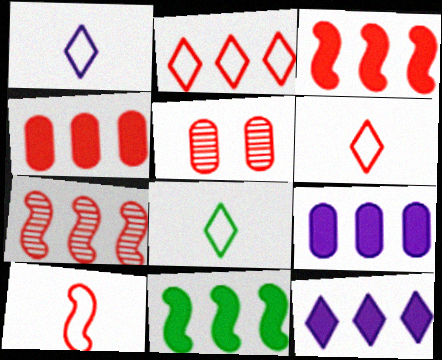[[1, 5, 11], 
[1, 6, 8], 
[2, 4, 7], 
[3, 5, 6], 
[4, 11, 12]]